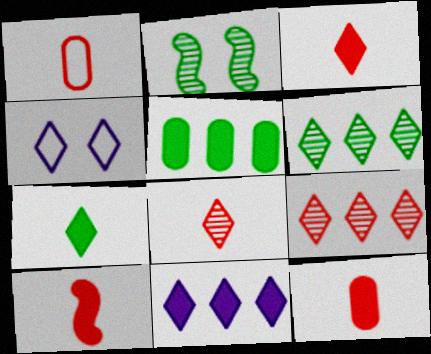[[1, 2, 11], 
[1, 8, 10], 
[3, 4, 6], 
[3, 10, 12], 
[4, 7, 9]]